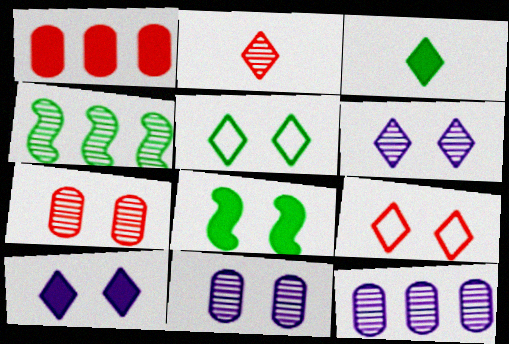[[2, 4, 11], 
[8, 9, 11]]